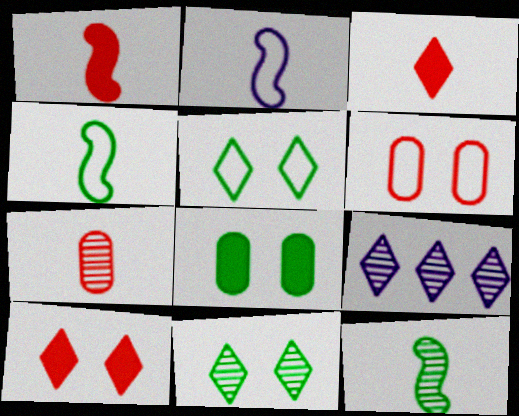[[1, 2, 12], 
[3, 5, 9]]